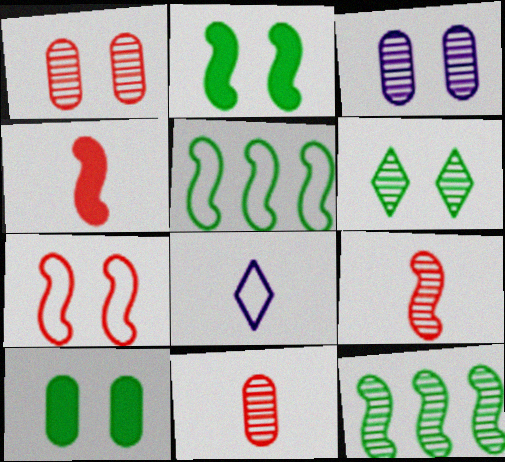[]